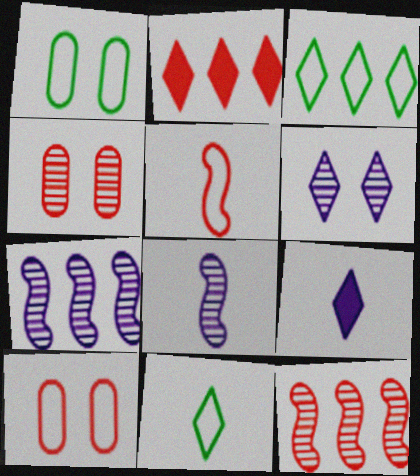[[1, 2, 8], 
[1, 9, 12], 
[2, 4, 5], 
[2, 6, 11]]